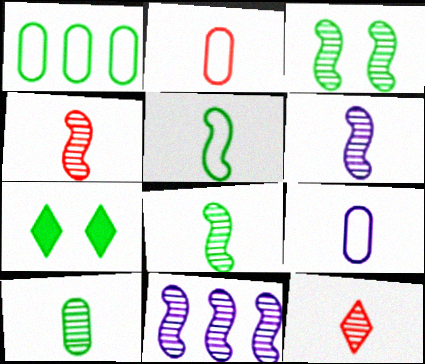[[1, 7, 8], 
[2, 7, 11], 
[3, 4, 11], 
[4, 6, 8], 
[6, 10, 12]]